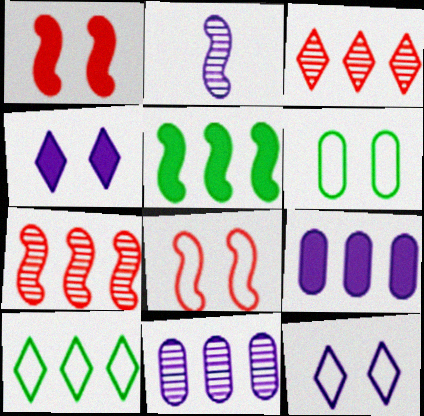[[2, 5, 8], 
[2, 9, 12], 
[6, 8, 12], 
[7, 9, 10]]